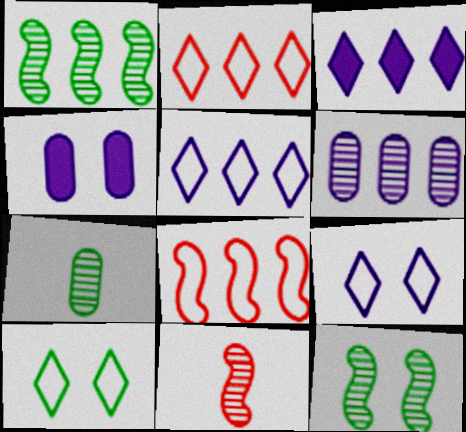[]